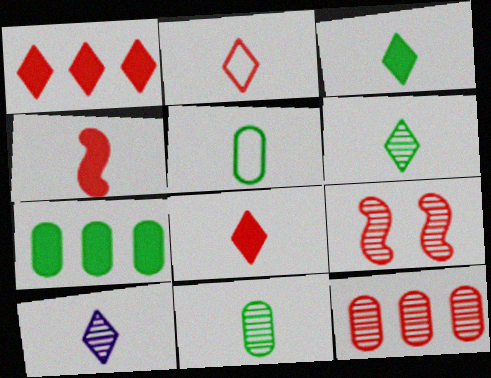[[2, 3, 10], 
[4, 5, 10]]